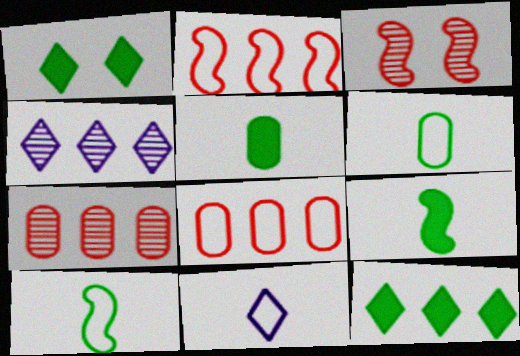[]